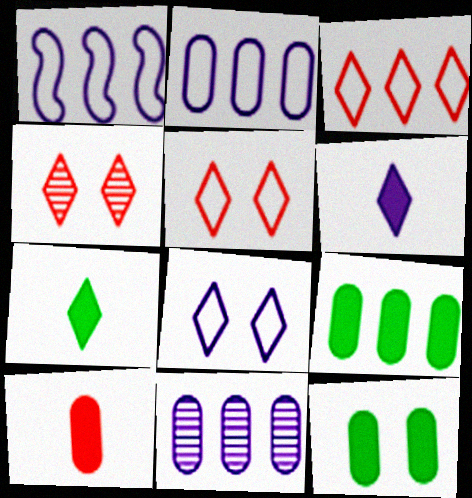[]